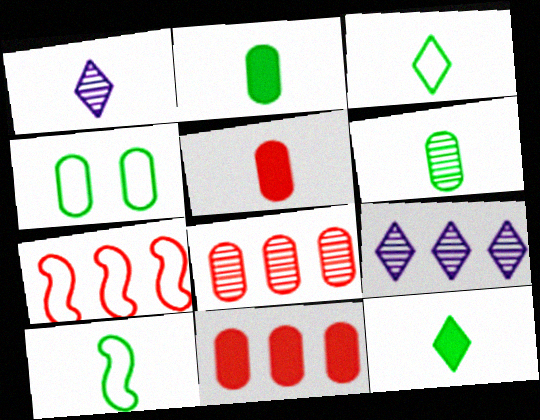[[1, 5, 10], 
[6, 10, 12]]